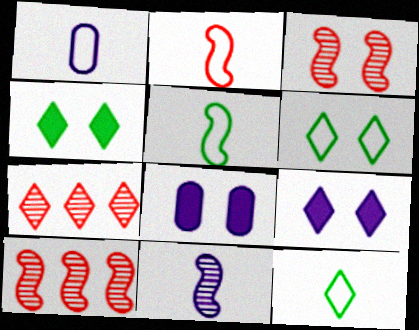[[1, 2, 12], 
[1, 4, 10], 
[3, 6, 8], 
[5, 7, 8], 
[7, 9, 12], 
[8, 10, 12]]